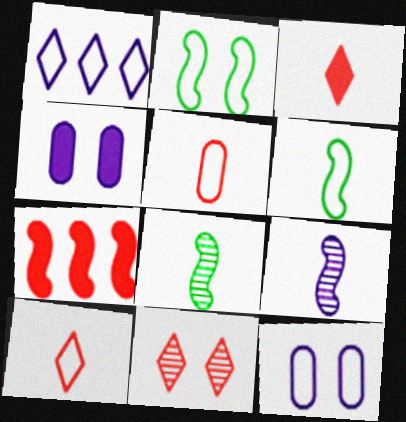[[1, 2, 5], 
[1, 4, 9], 
[2, 4, 11], 
[2, 7, 9], 
[5, 7, 11]]